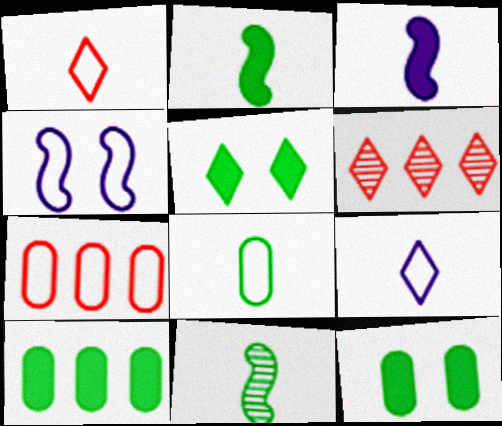[[2, 5, 10], 
[5, 6, 9]]